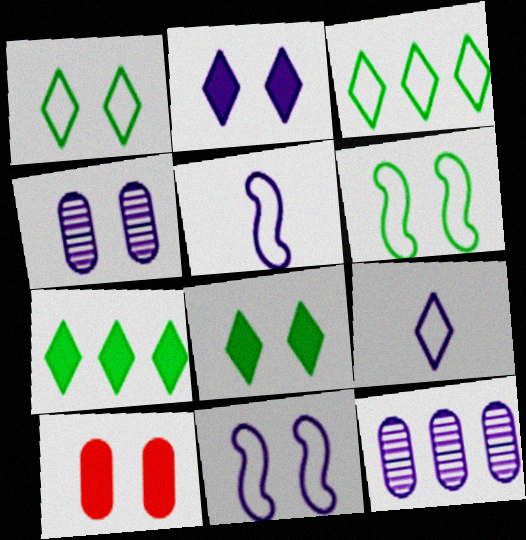[[2, 4, 11], 
[2, 5, 12]]